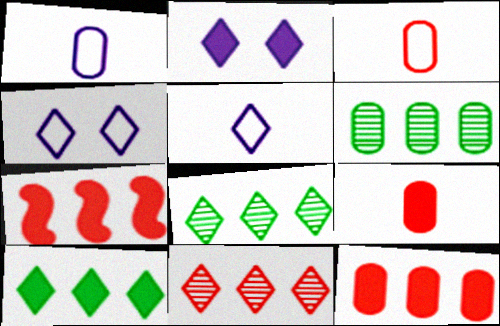[]